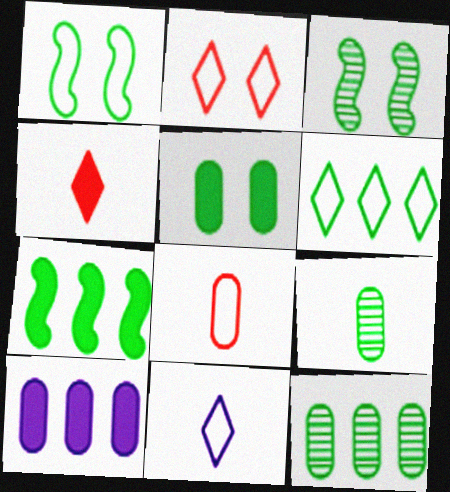[[2, 6, 11], 
[6, 7, 12]]